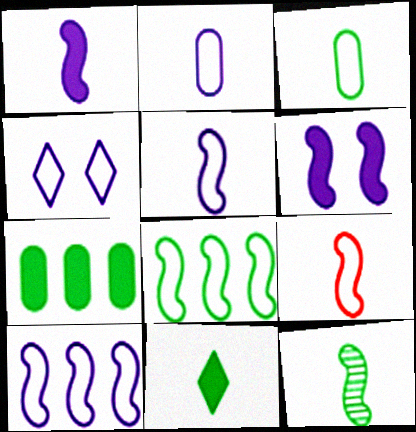[[1, 9, 12], 
[2, 4, 10], 
[3, 11, 12]]